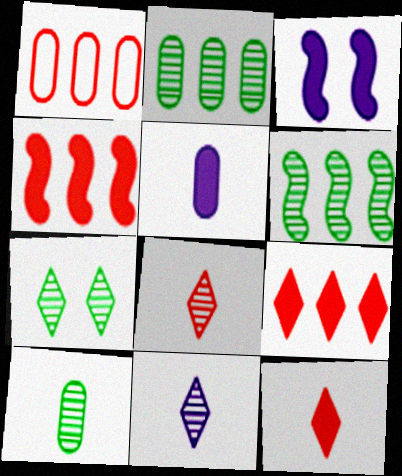[[6, 7, 10]]